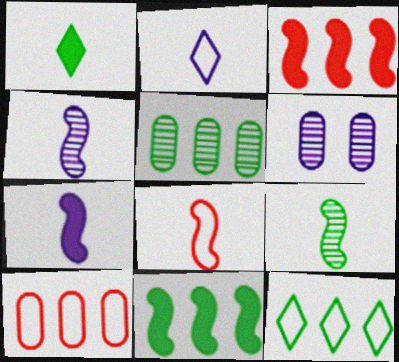[[5, 11, 12], 
[7, 8, 9]]